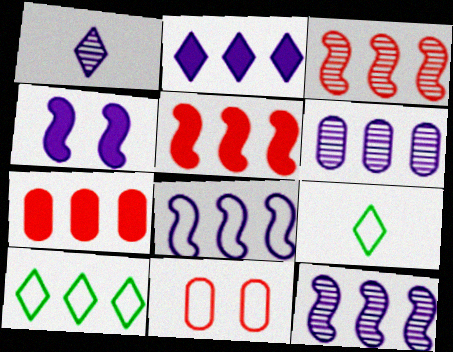[[2, 6, 8], 
[5, 6, 10], 
[7, 10, 12], 
[8, 9, 11]]